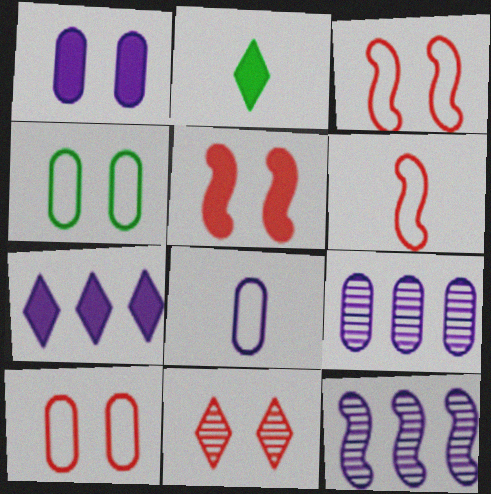[[1, 8, 9], 
[2, 3, 9], 
[2, 10, 12], 
[5, 10, 11]]